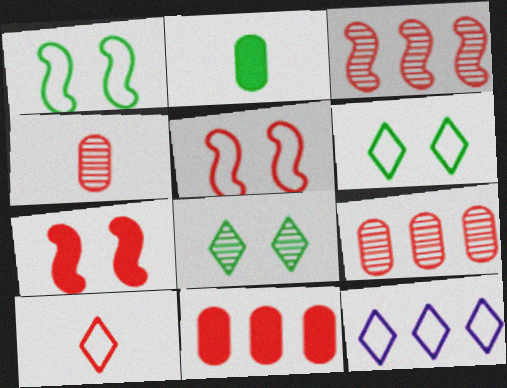[[6, 10, 12], 
[7, 9, 10]]